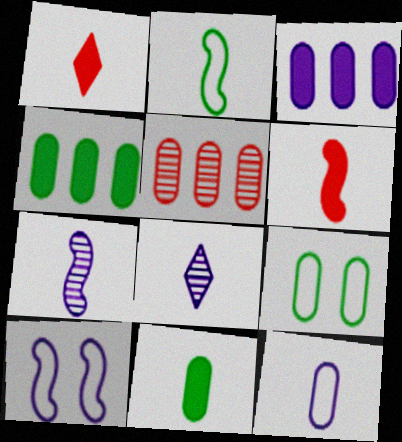[[2, 6, 7], 
[3, 8, 10]]